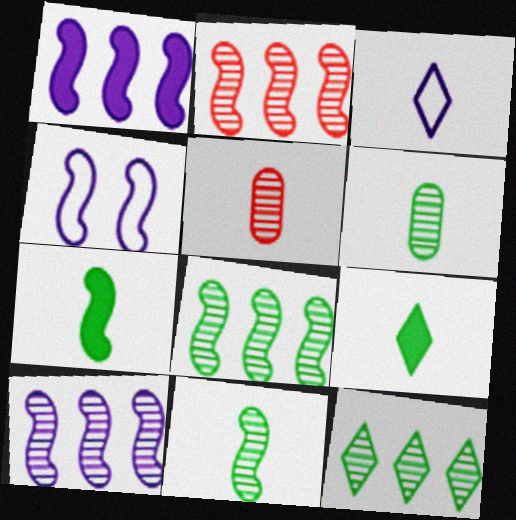[[2, 4, 7], 
[2, 8, 10], 
[3, 5, 7]]